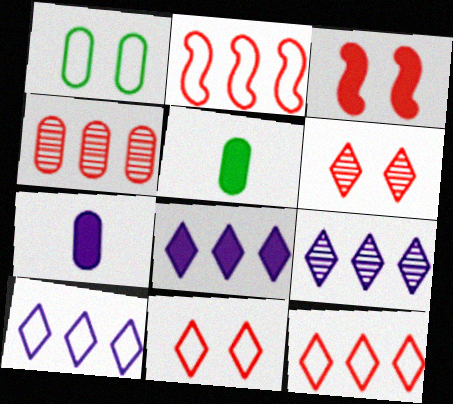[[1, 4, 7], 
[3, 5, 8], 
[8, 9, 10]]